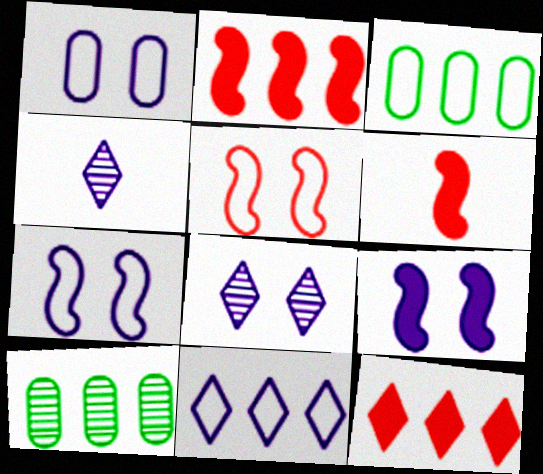[[1, 8, 9], 
[2, 10, 11], 
[3, 6, 8]]